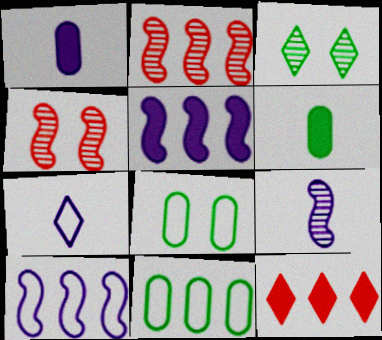[[1, 7, 9], 
[3, 7, 12], 
[8, 9, 12]]